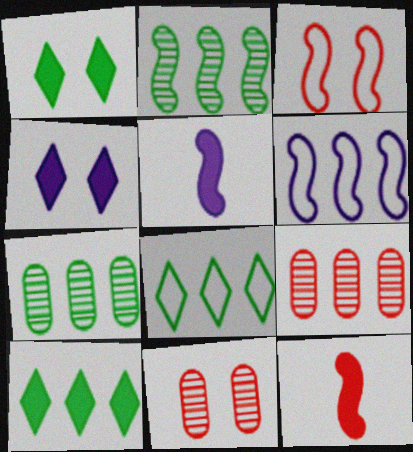[[2, 3, 5], 
[5, 8, 11], 
[6, 9, 10]]